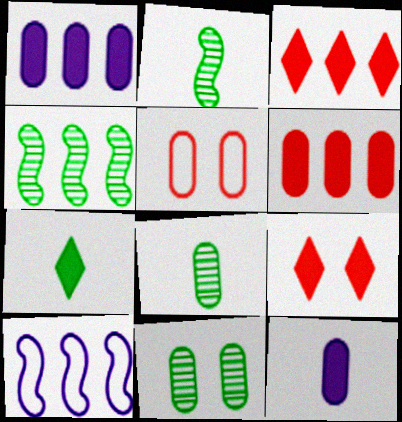[[1, 5, 8], 
[8, 9, 10]]